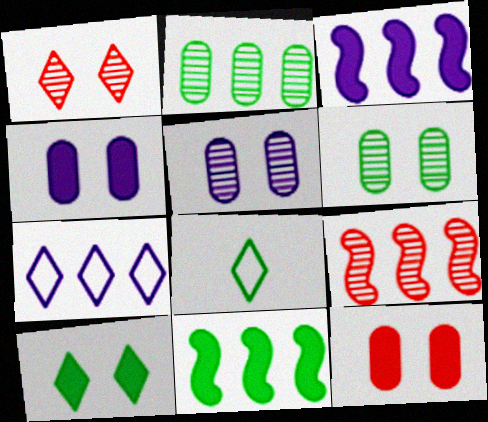[[4, 8, 9], 
[6, 8, 11]]